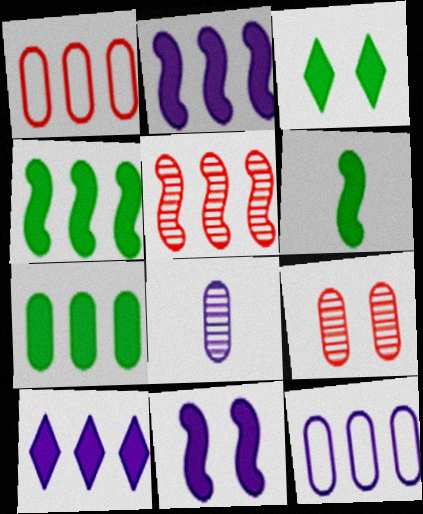[[3, 6, 7]]